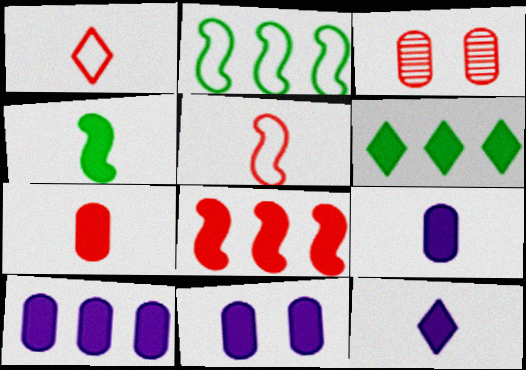[[1, 3, 8], 
[2, 3, 12], 
[4, 7, 12], 
[6, 8, 10], 
[9, 10, 11]]